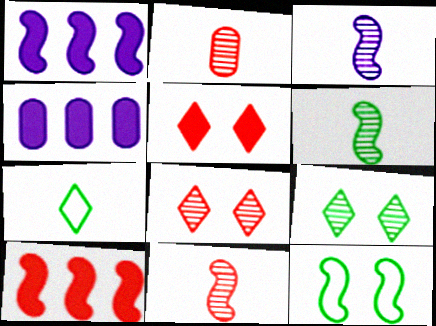[[1, 11, 12], 
[3, 6, 11], 
[3, 10, 12]]